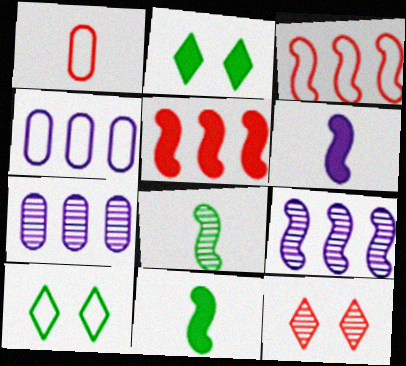[[1, 2, 9], 
[1, 5, 12], 
[4, 11, 12], 
[7, 8, 12]]